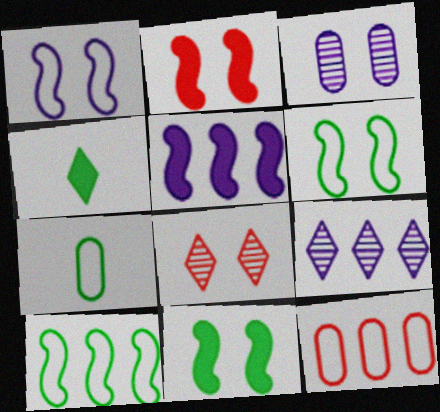[[2, 7, 9], 
[5, 7, 8]]